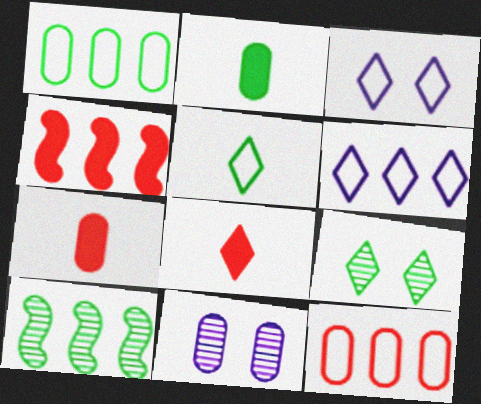[[1, 7, 11], 
[2, 11, 12], 
[3, 7, 10], 
[4, 5, 11], 
[6, 8, 9]]